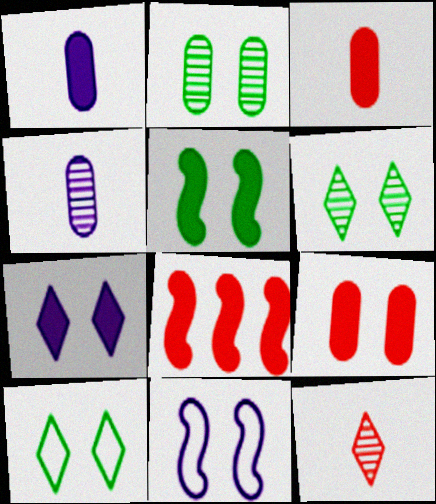[[2, 5, 10], 
[4, 8, 10], 
[5, 7, 9], 
[6, 9, 11]]